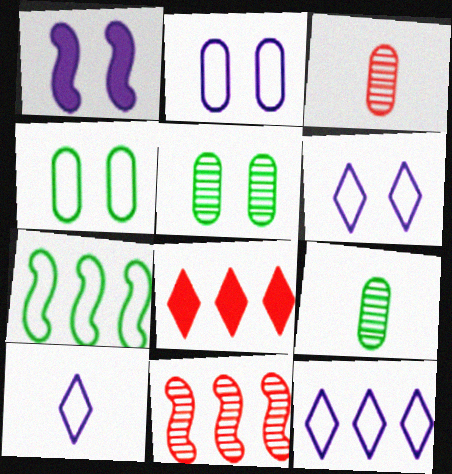[[6, 10, 12]]